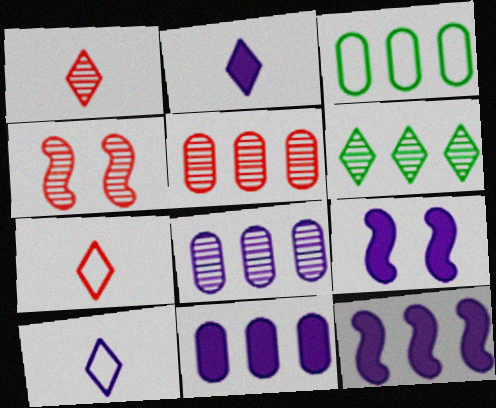[[1, 3, 9], 
[1, 4, 5], 
[2, 3, 4], 
[2, 9, 11], 
[3, 5, 11], 
[8, 9, 10]]